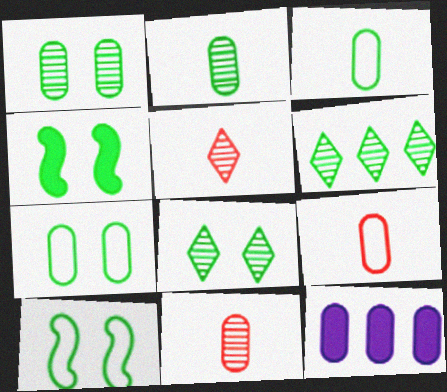[[1, 9, 12], 
[3, 4, 6], 
[4, 7, 8], 
[5, 10, 12], 
[7, 11, 12]]